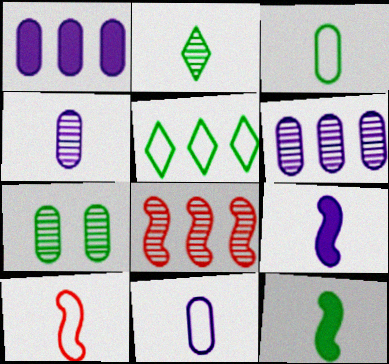[[1, 5, 8], 
[2, 3, 12], 
[5, 7, 12]]